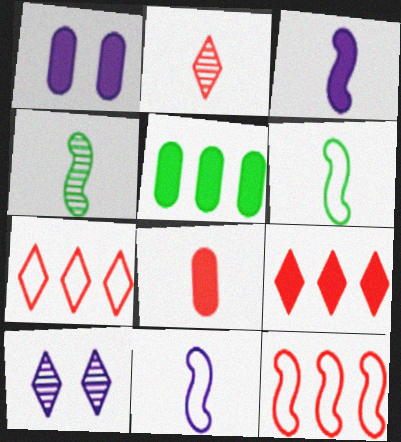[[1, 4, 7], 
[1, 5, 8]]